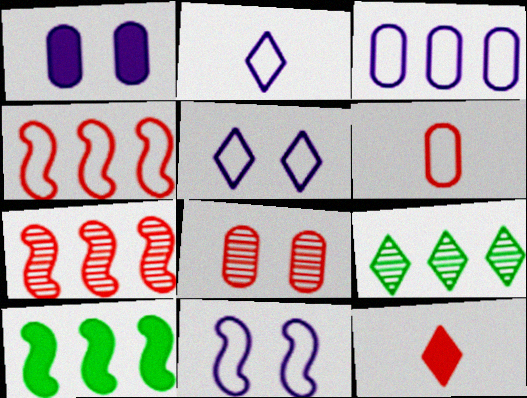[[1, 10, 12], 
[2, 3, 11], 
[2, 8, 10], 
[4, 8, 12], 
[5, 9, 12]]